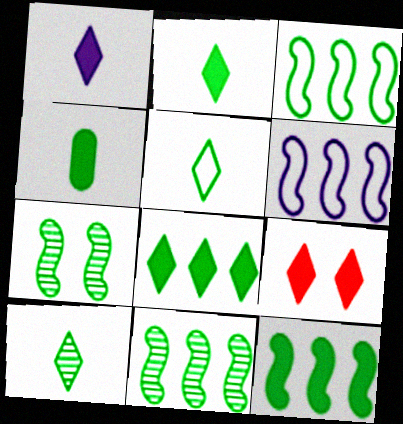[[1, 8, 9], 
[2, 5, 10], 
[3, 11, 12]]